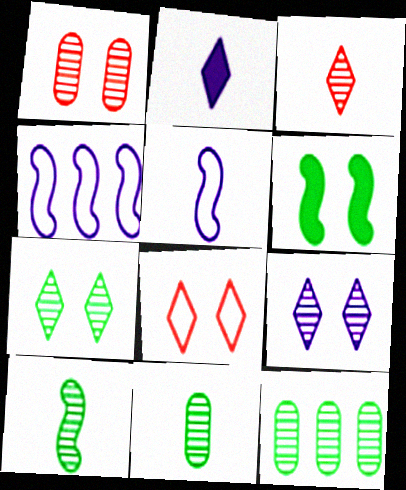[[7, 10, 12]]